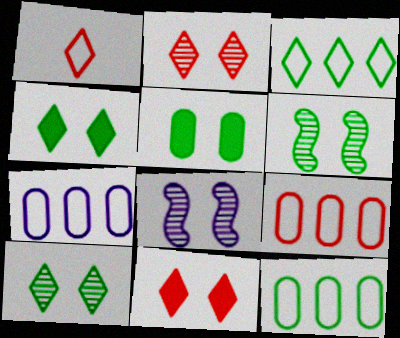[[7, 9, 12]]